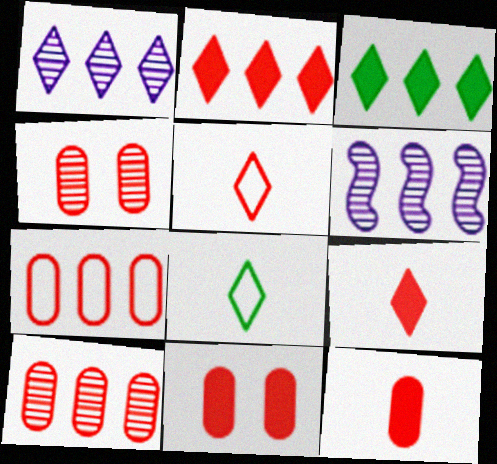[[3, 6, 7], 
[4, 7, 12], 
[6, 8, 11]]